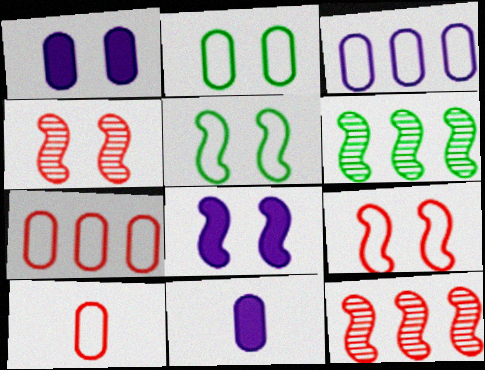[[2, 3, 10], 
[4, 5, 8]]